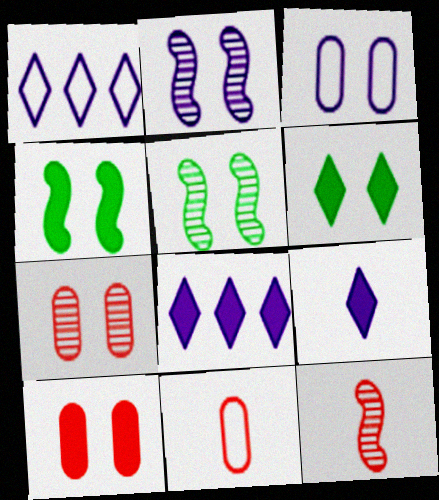[[5, 8, 11]]